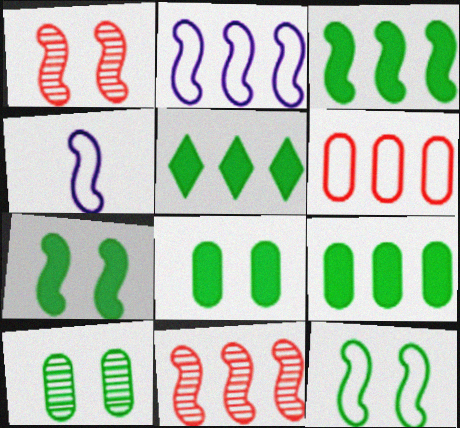[[1, 3, 4], 
[2, 3, 11], 
[3, 5, 9], 
[4, 7, 11]]